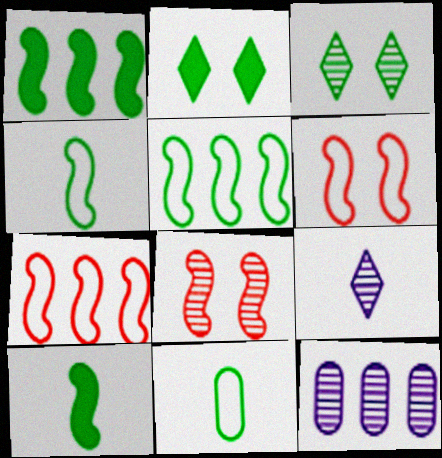[[1, 3, 11]]